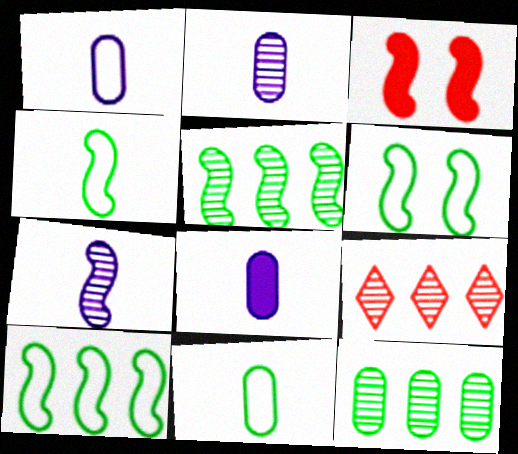[[1, 2, 8], 
[3, 7, 10], 
[4, 6, 10], 
[6, 8, 9]]